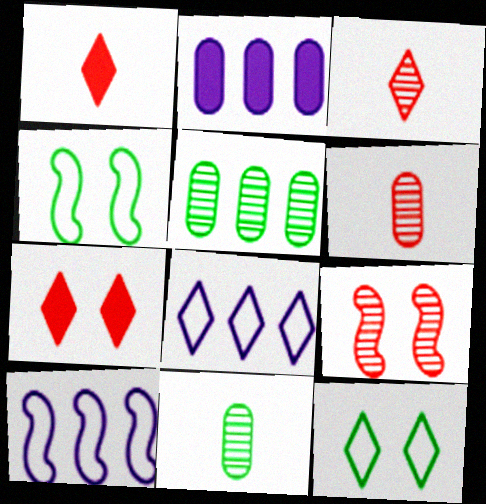[[2, 3, 4], 
[7, 10, 11]]